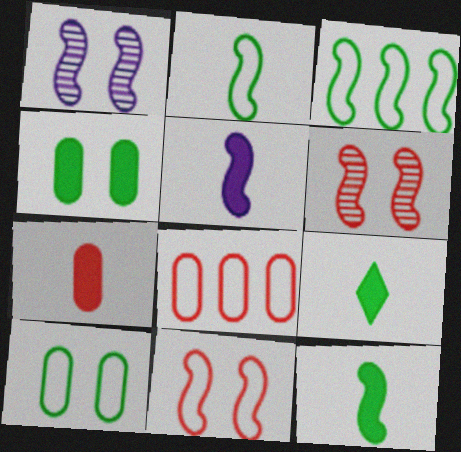[[1, 8, 9], 
[3, 5, 6], 
[5, 7, 9]]